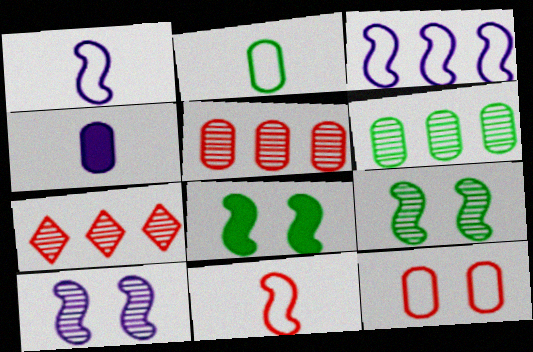[[4, 6, 12]]